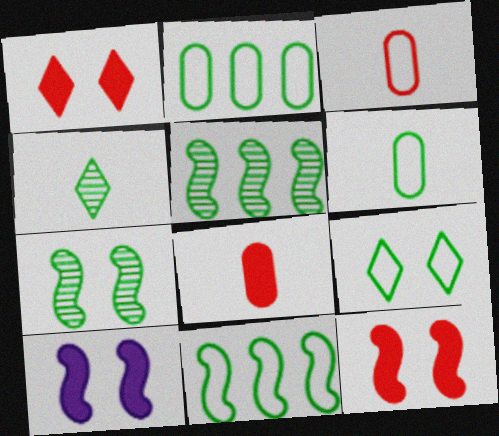[[6, 9, 11]]